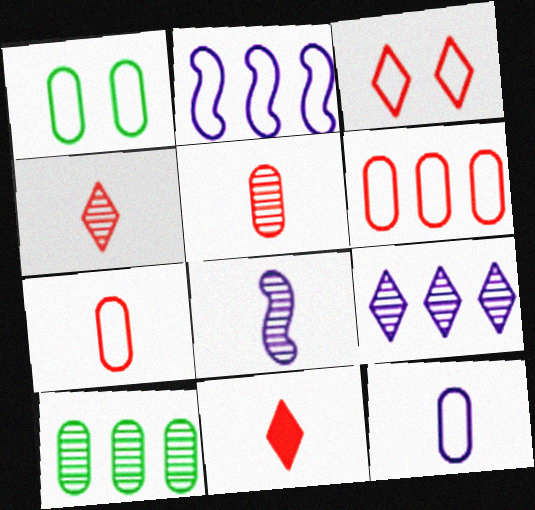[[1, 6, 12]]